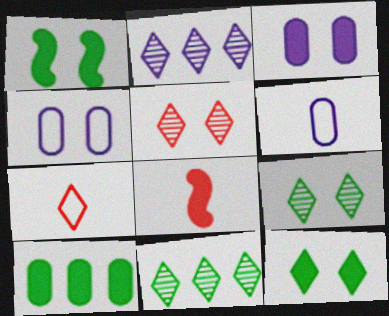[[1, 4, 5], 
[2, 7, 12], 
[4, 8, 11]]